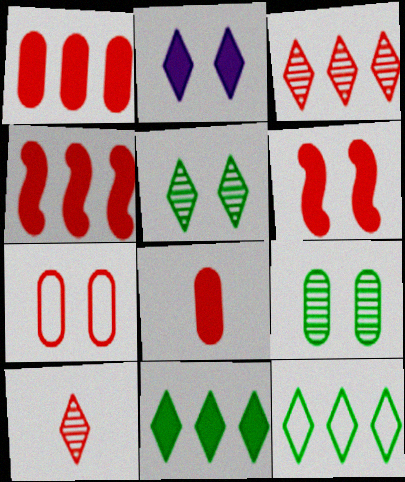[[2, 10, 12], 
[4, 7, 10]]